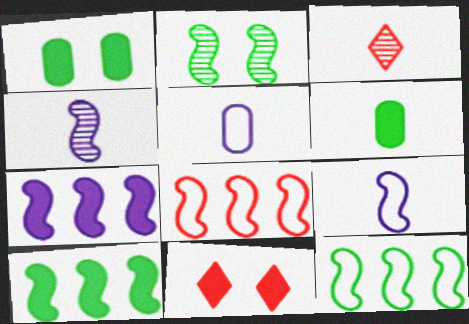[[3, 6, 9], 
[6, 7, 11]]